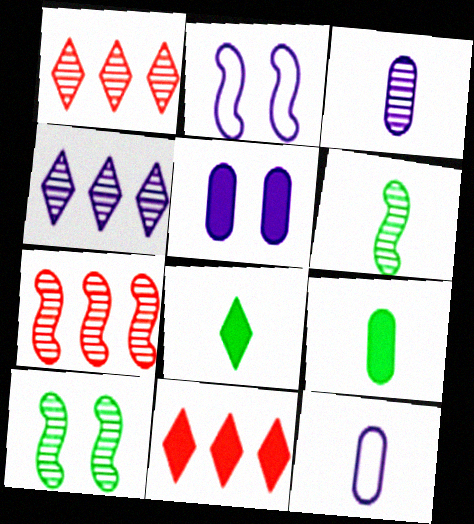[[1, 2, 9], 
[1, 3, 10], 
[10, 11, 12]]